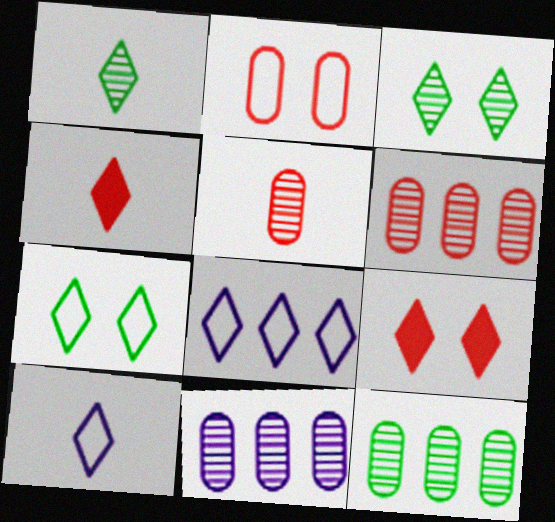[[1, 4, 10], 
[1, 8, 9], 
[3, 4, 8], 
[6, 11, 12]]